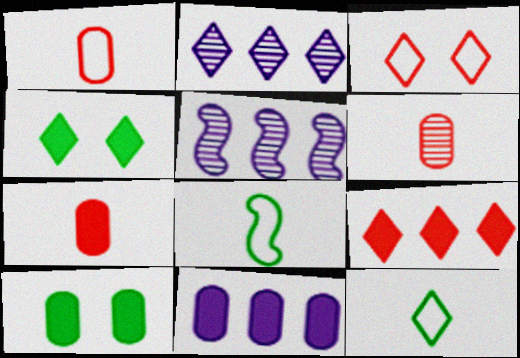[[1, 4, 5], 
[1, 6, 7], 
[7, 10, 11]]